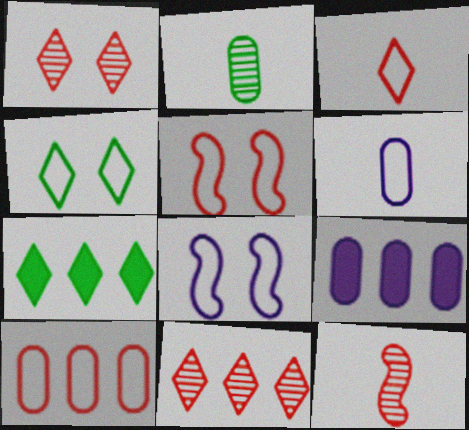[[3, 5, 10], 
[4, 9, 12]]